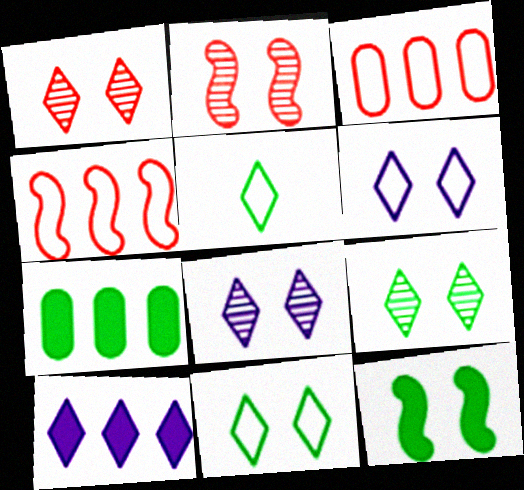[[1, 5, 10], 
[1, 8, 9]]